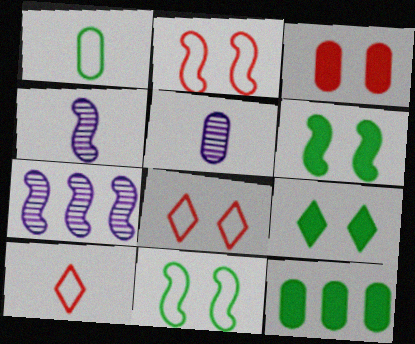[[4, 8, 12]]